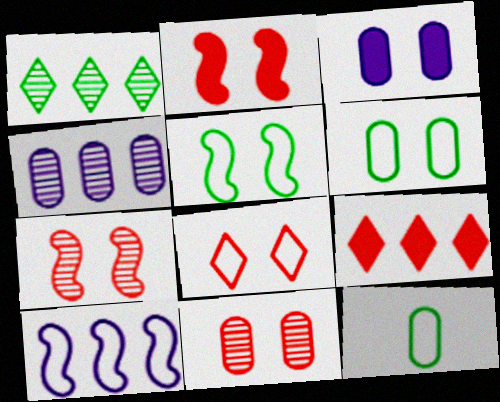[[2, 8, 11], 
[3, 6, 11], 
[8, 10, 12]]